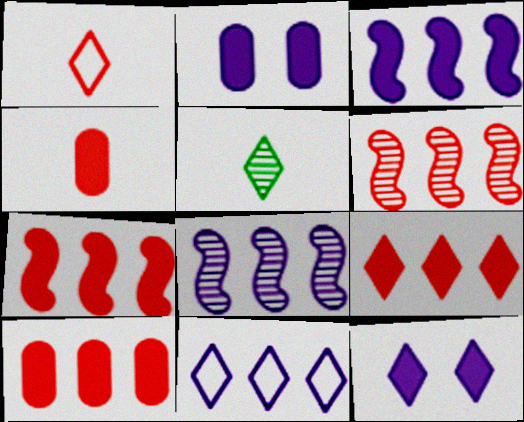[[7, 9, 10]]